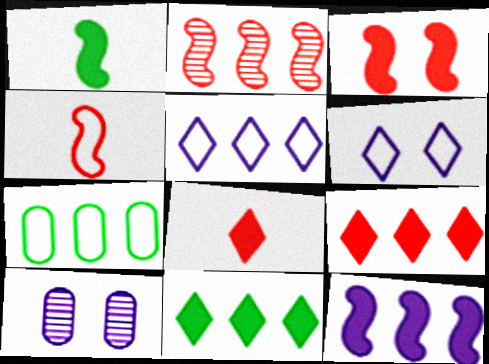[[1, 3, 12], 
[2, 3, 4], 
[4, 6, 7], 
[4, 10, 11]]